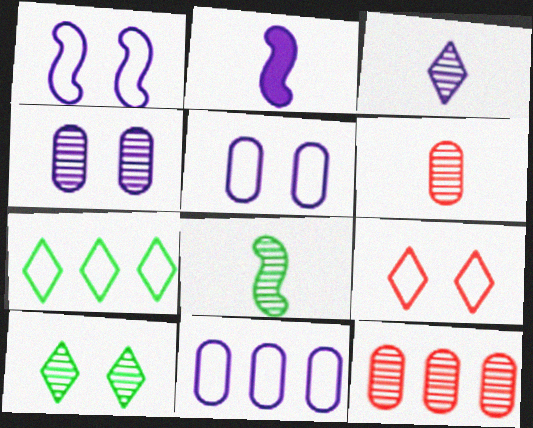[[3, 6, 8]]